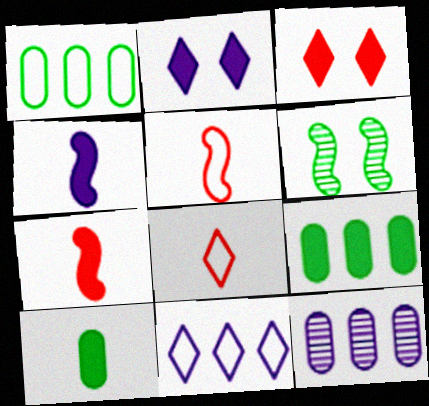[[2, 7, 9], 
[3, 4, 9]]